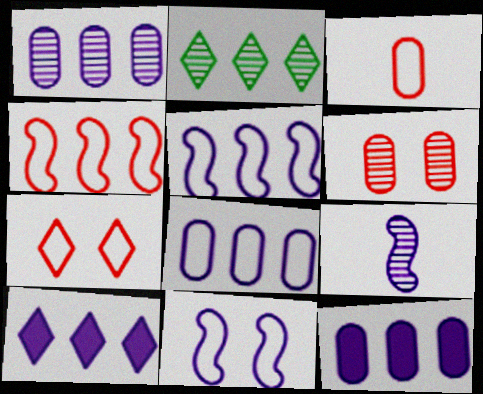[[1, 5, 10], 
[1, 8, 12], 
[2, 4, 12], 
[2, 6, 9], 
[3, 4, 7]]